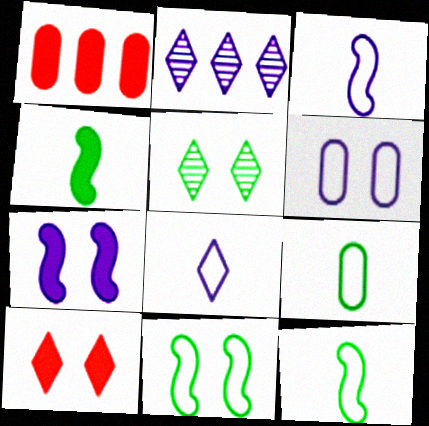[[1, 3, 5]]